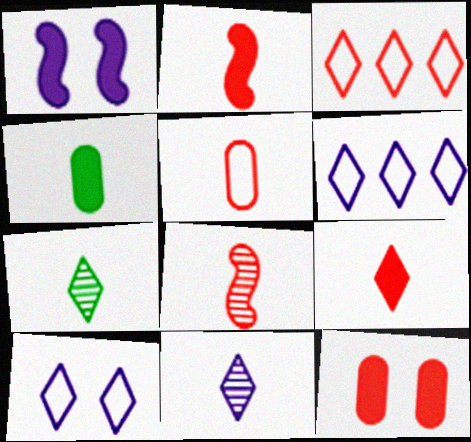[[3, 8, 12], 
[5, 8, 9]]